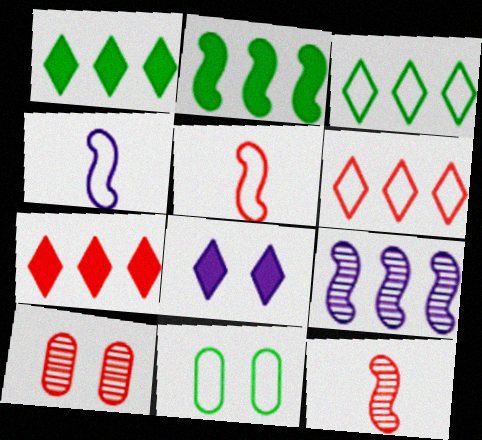[[1, 4, 10], 
[4, 6, 11], 
[5, 7, 10]]